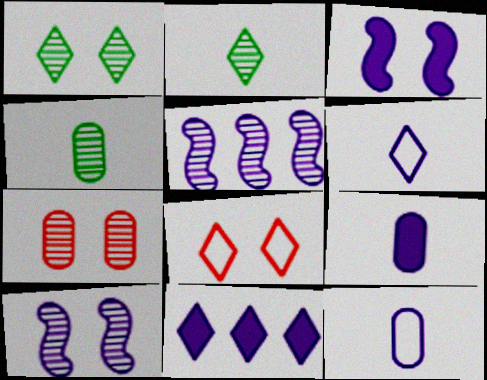[[1, 7, 10], 
[2, 5, 7], 
[2, 8, 11], 
[3, 9, 11], 
[10, 11, 12]]